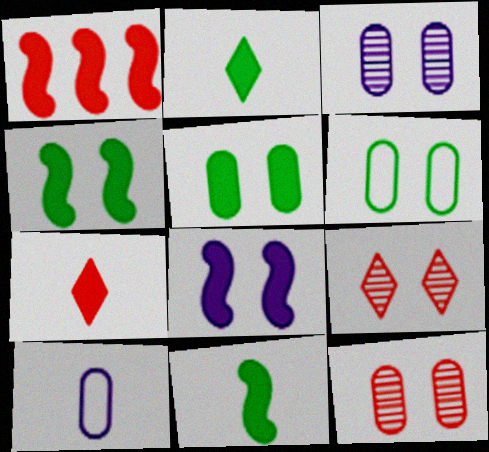[[1, 8, 11], 
[6, 8, 9]]